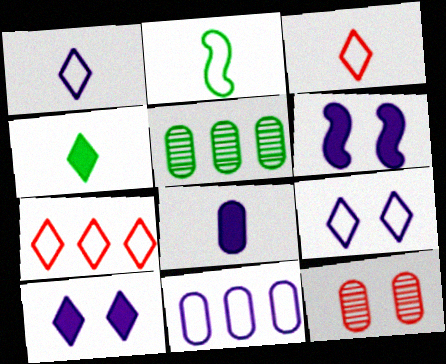[[3, 5, 6]]